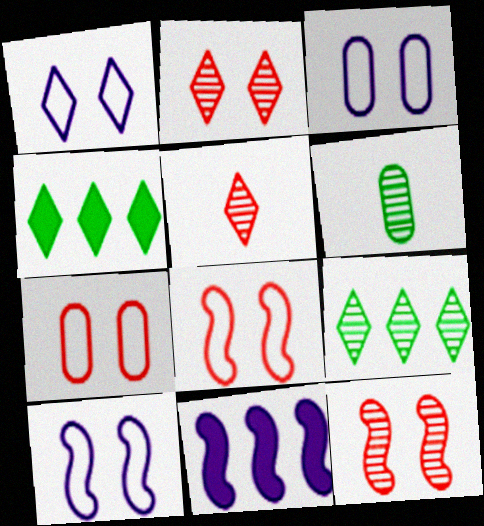[[1, 3, 10], 
[1, 4, 5]]